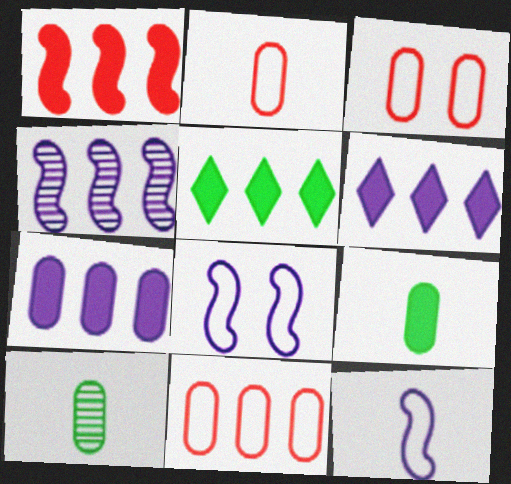[[1, 5, 7], 
[2, 3, 11], 
[3, 7, 10], 
[4, 5, 11]]